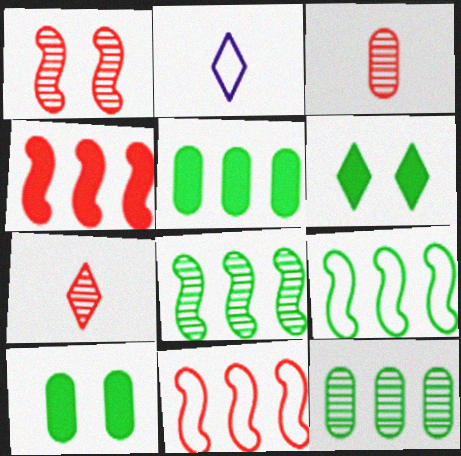[[1, 2, 5]]